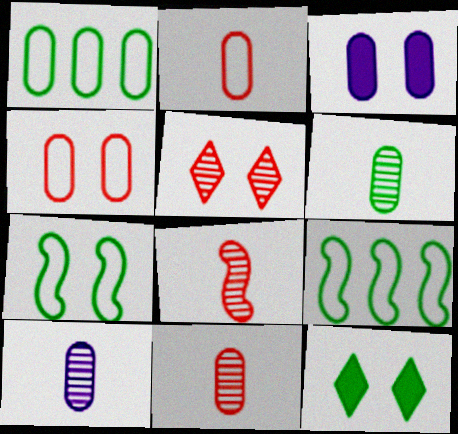[[1, 3, 11], 
[3, 5, 7], 
[6, 9, 12], 
[6, 10, 11]]